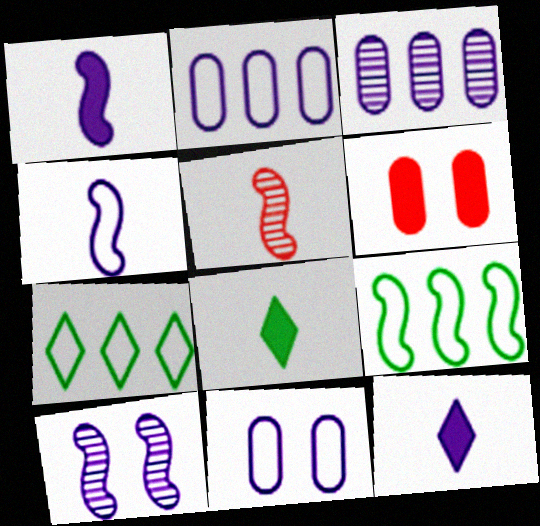[[2, 10, 12]]